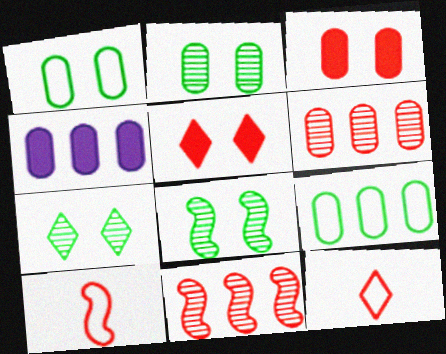[[2, 7, 8], 
[3, 11, 12], 
[4, 6, 9], 
[4, 7, 10], 
[4, 8, 12], 
[5, 6, 10]]